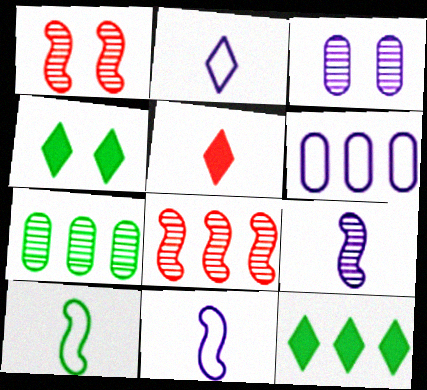[[4, 7, 10], 
[6, 8, 12]]